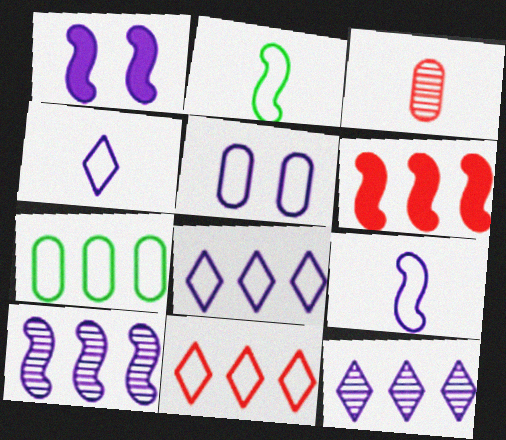[[1, 9, 10], 
[2, 5, 11], 
[5, 8, 9], 
[6, 7, 12]]